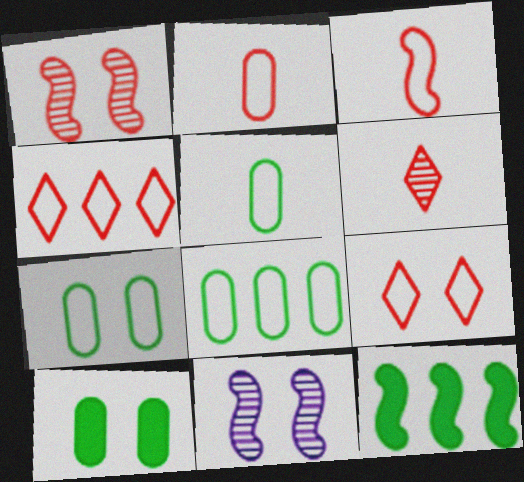[[3, 11, 12], 
[5, 7, 8], 
[9, 10, 11]]